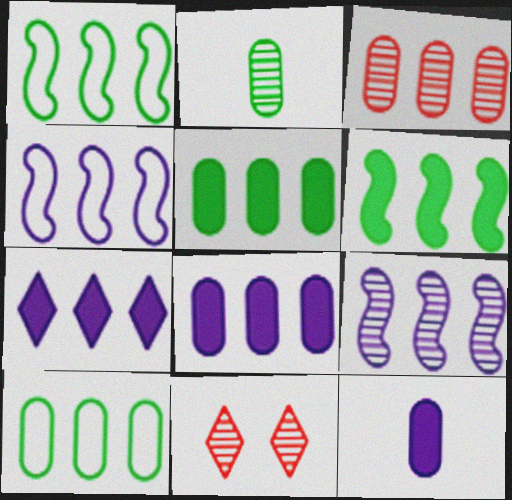[[1, 3, 7], 
[1, 11, 12], 
[2, 9, 11], 
[3, 8, 10]]